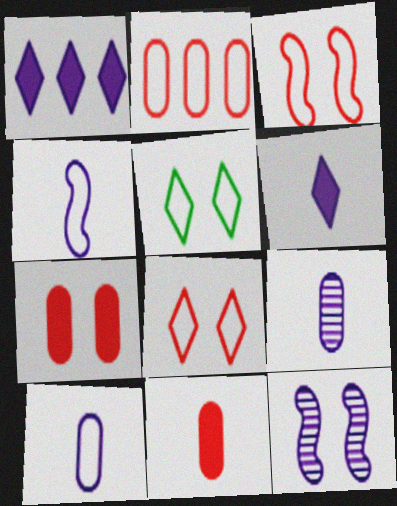[[1, 10, 12], 
[2, 4, 5], 
[4, 6, 9], 
[5, 7, 12]]